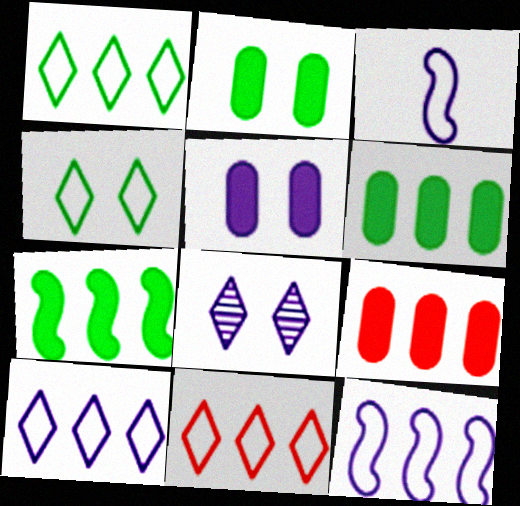[[1, 10, 11]]